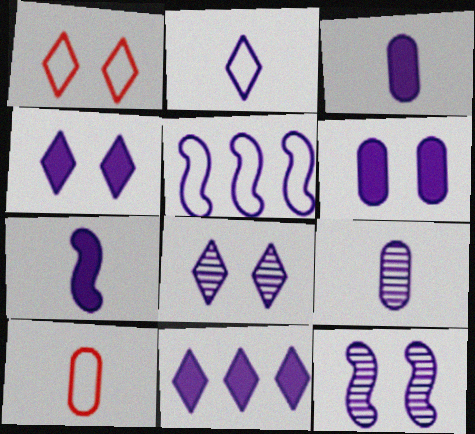[[2, 7, 9], 
[2, 8, 11], 
[3, 5, 8], 
[4, 5, 9], 
[5, 7, 12], 
[6, 7, 11]]